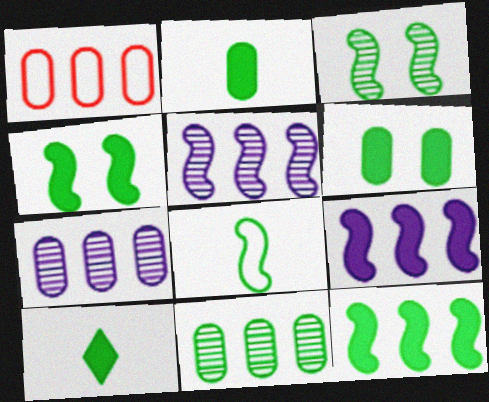[[3, 8, 12], 
[6, 10, 12]]